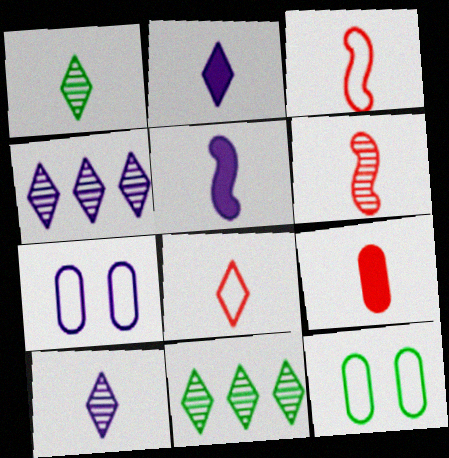[[1, 2, 8], 
[4, 5, 7], 
[6, 8, 9]]